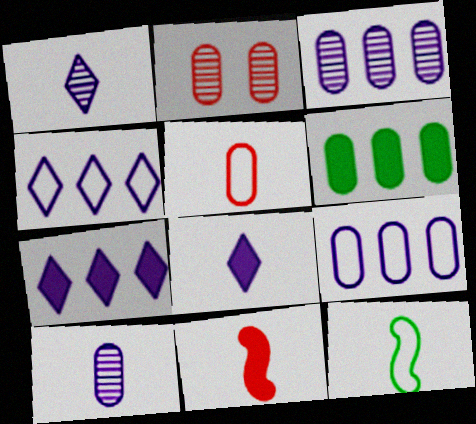[[2, 7, 12]]